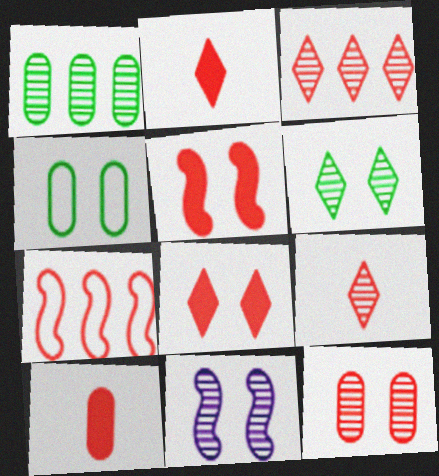[[1, 9, 11], 
[2, 7, 12], 
[4, 8, 11], 
[6, 11, 12]]